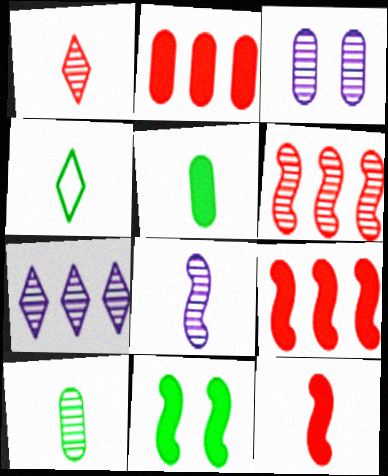[[1, 8, 10], 
[3, 4, 9], 
[3, 7, 8]]